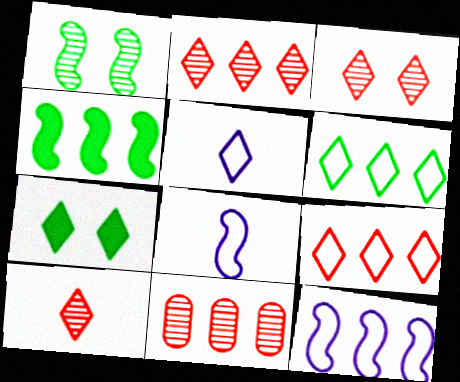[[2, 3, 10], 
[2, 5, 7], 
[7, 8, 11]]